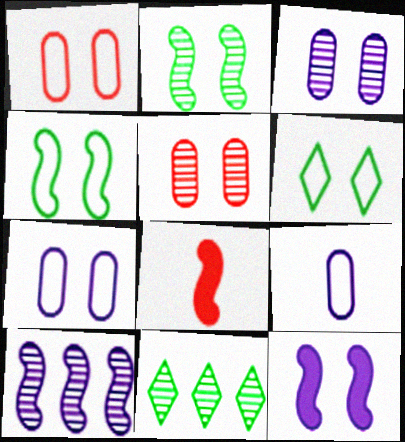[[4, 8, 10], 
[5, 6, 12], 
[7, 8, 11]]